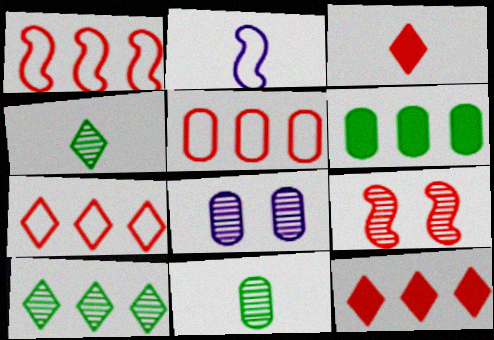[[1, 5, 7], 
[2, 3, 11], 
[3, 5, 9]]